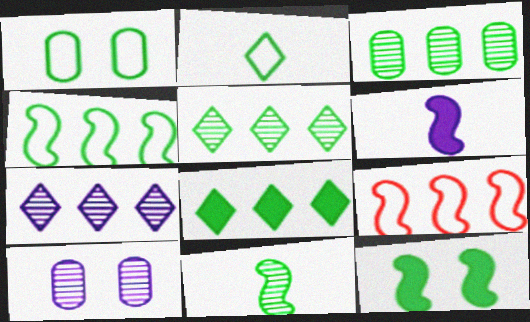[[1, 2, 4], 
[1, 8, 11], 
[2, 3, 12], 
[3, 4, 8], 
[4, 11, 12]]